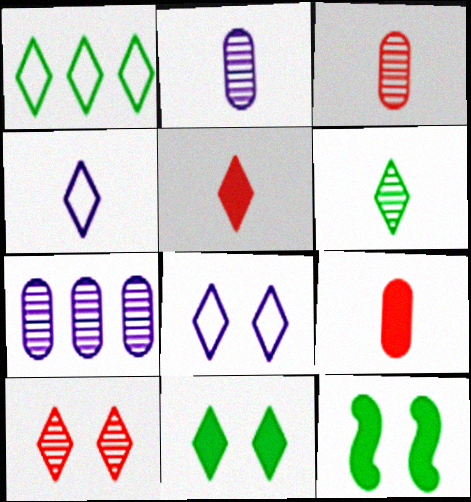[[1, 6, 11], 
[4, 5, 6], 
[8, 10, 11]]